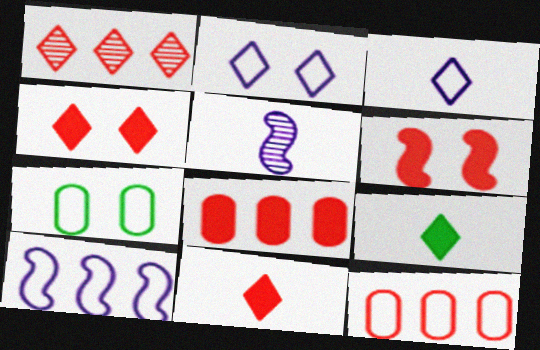[[1, 2, 9], 
[6, 8, 11]]